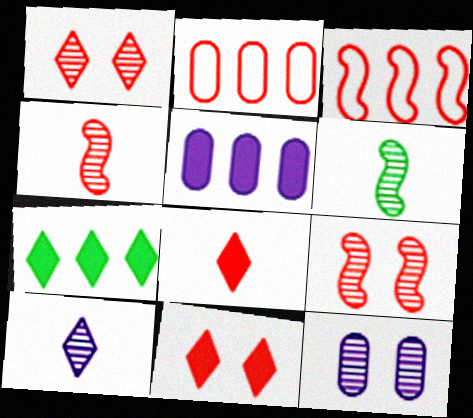[[2, 4, 11], 
[2, 8, 9]]